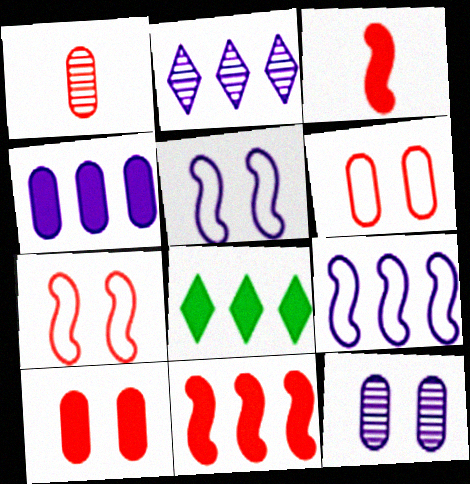[[1, 5, 8], 
[2, 4, 9], 
[4, 8, 11]]